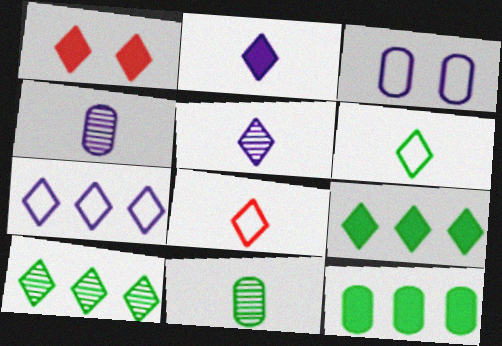[[1, 2, 9]]